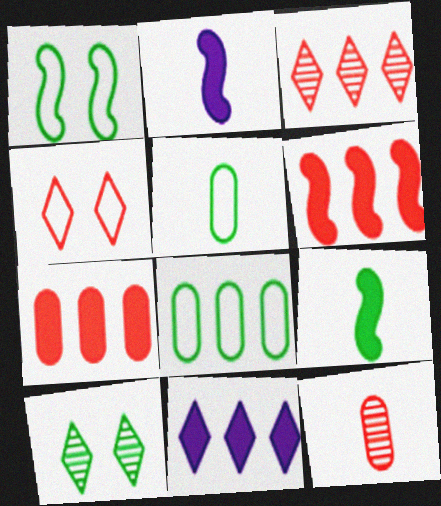[[1, 11, 12], 
[4, 6, 12], 
[8, 9, 10]]